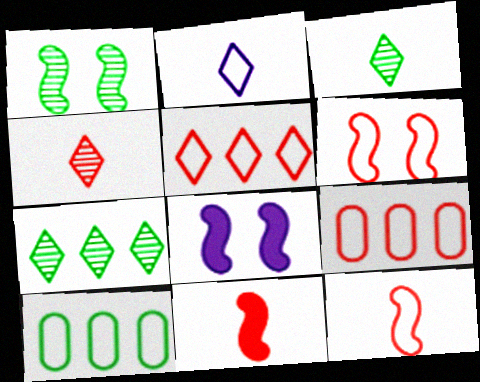[[1, 6, 8], 
[2, 6, 10], 
[3, 8, 9], 
[4, 8, 10]]